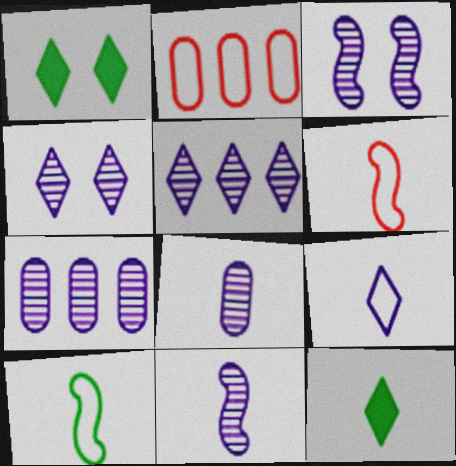[[1, 2, 11], 
[1, 6, 7], 
[2, 3, 12], 
[3, 5, 8], 
[4, 7, 11], 
[6, 8, 12]]